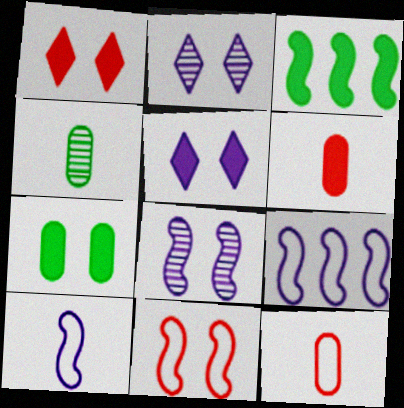[[1, 4, 9], 
[2, 3, 12], 
[2, 7, 11], 
[3, 5, 6]]